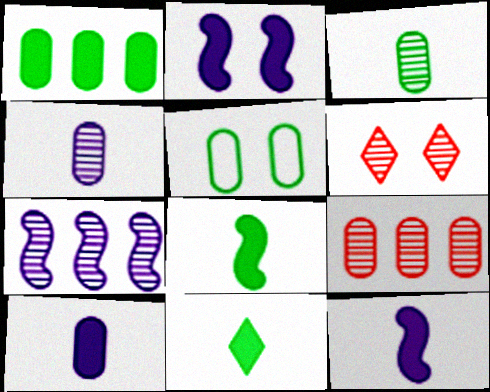[[1, 3, 5], 
[2, 5, 6], 
[3, 6, 7], 
[5, 9, 10]]